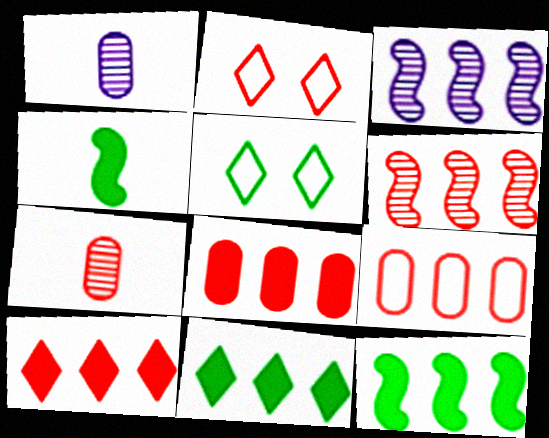[[1, 2, 12], 
[3, 9, 11], 
[6, 9, 10]]